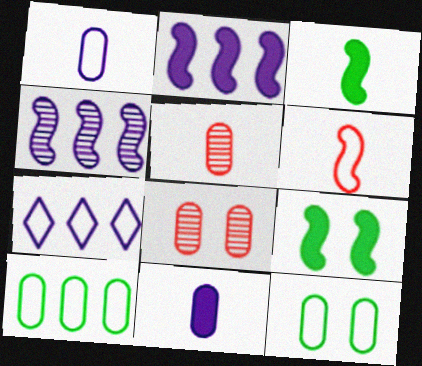[[3, 7, 8], 
[4, 6, 9], 
[5, 7, 9], 
[6, 7, 12], 
[8, 10, 11]]